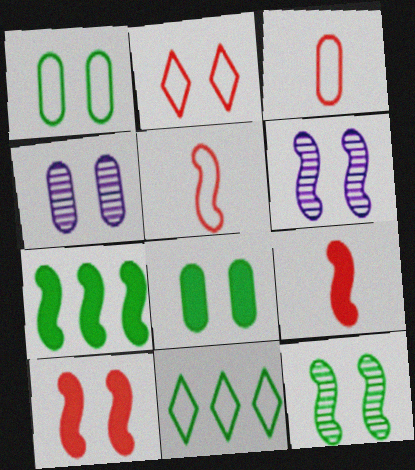[[2, 6, 8], 
[4, 9, 11], 
[5, 6, 7]]